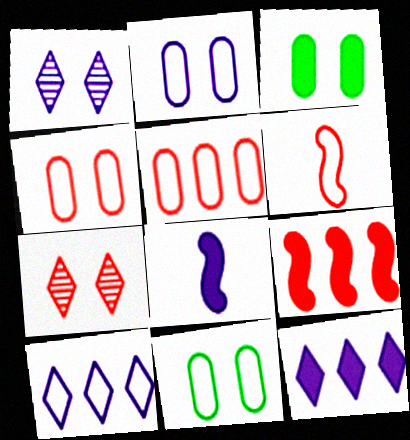[[2, 4, 11], 
[6, 10, 11]]